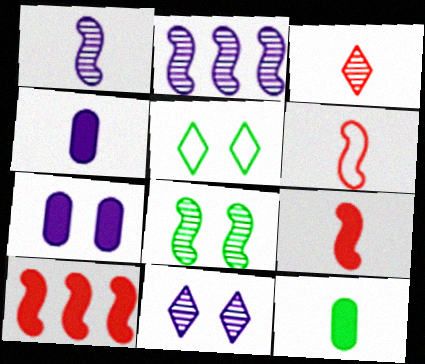[]